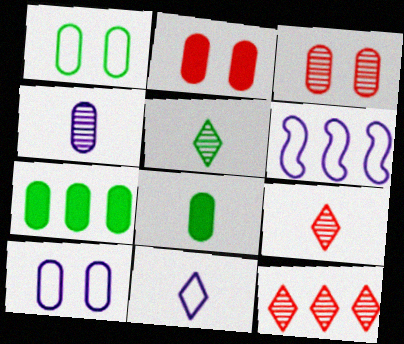[[2, 5, 6], 
[6, 7, 12], 
[6, 10, 11]]